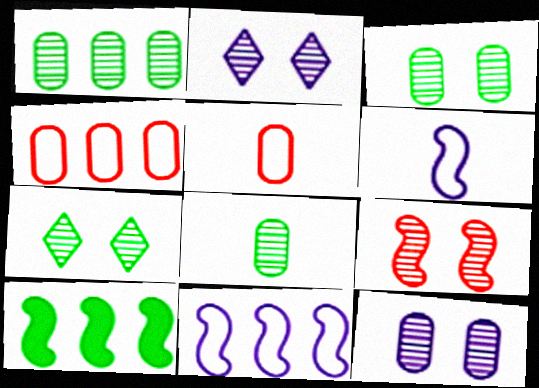[[1, 3, 8], 
[2, 3, 9], 
[2, 5, 10], 
[6, 9, 10], 
[7, 9, 12]]